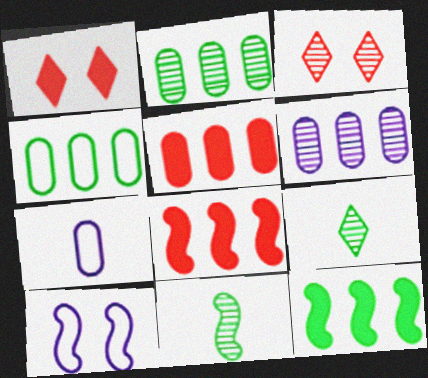[[3, 6, 11], 
[3, 7, 12], 
[4, 5, 6], 
[5, 9, 10], 
[8, 10, 11]]